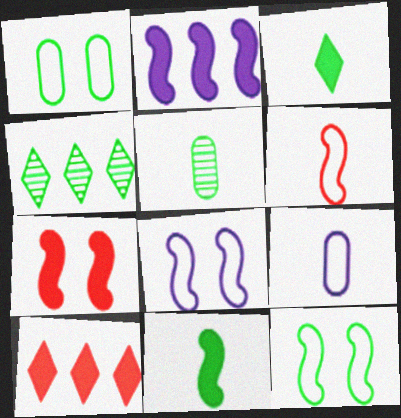[[1, 4, 11], 
[2, 7, 11], 
[4, 7, 9], 
[5, 8, 10]]